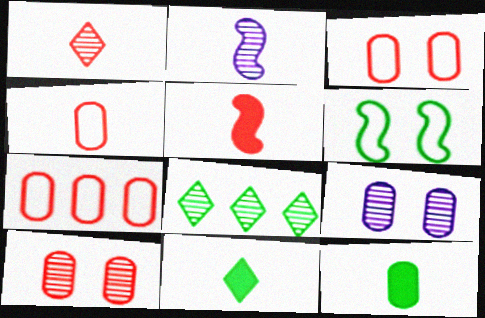[[1, 4, 5], 
[2, 4, 11], 
[2, 8, 10], 
[3, 4, 7], 
[6, 8, 12], 
[7, 9, 12]]